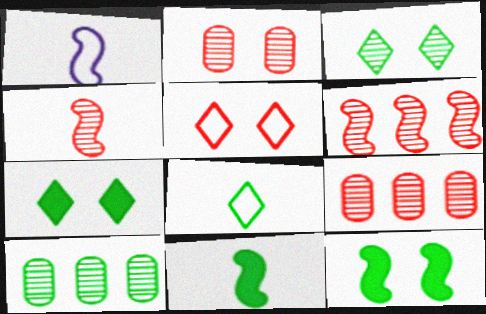[[1, 4, 11], 
[1, 6, 12], 
[1, 7, 9], 
[8, 10, 12]]